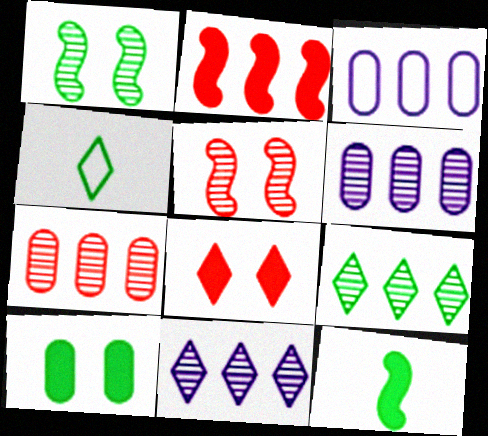[[2, 3, 9], 
[4, 8, 11]]